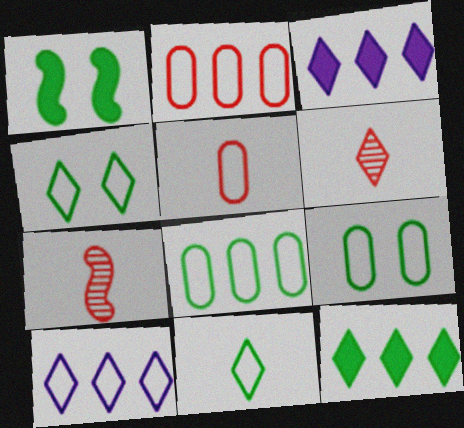[[3, 4, 6], 
[3, 7, 9]]